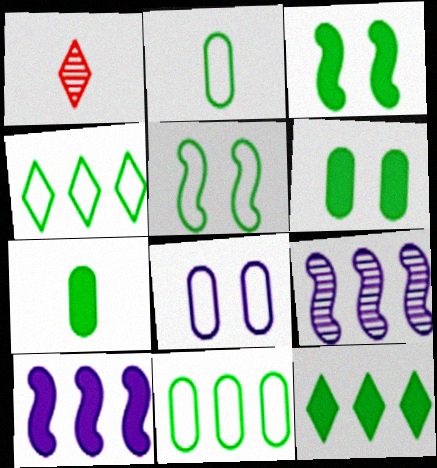[[2, 4, 5], 
[3, 7, 12]]